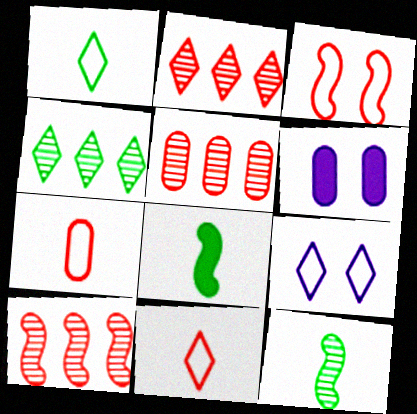[[1, 6, 10], 
[2, 5, 10], 
[5, 8, 9]]